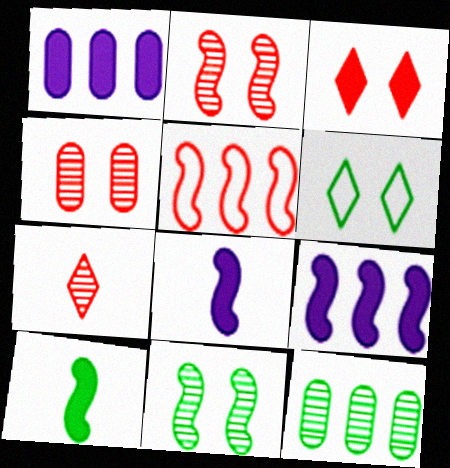[[1, 3, 10], 
[5, 8, 11], 
[6, 10, 12]]